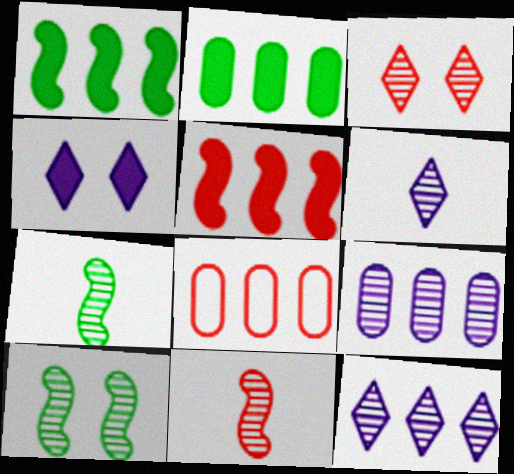[[1, 8, 12], 
[2, 8, 9], 
[3, 7, 9], 
[4, 7, 8]]